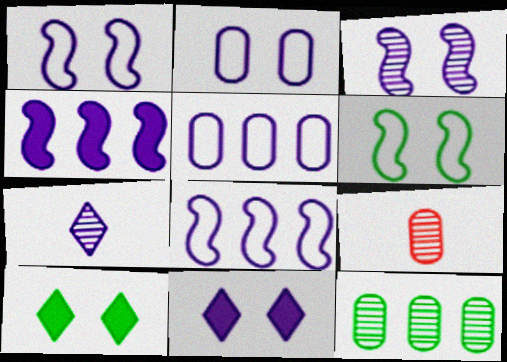[[2, 3, 11], 
[2, 4, 7], 
[8, 9, 10]]